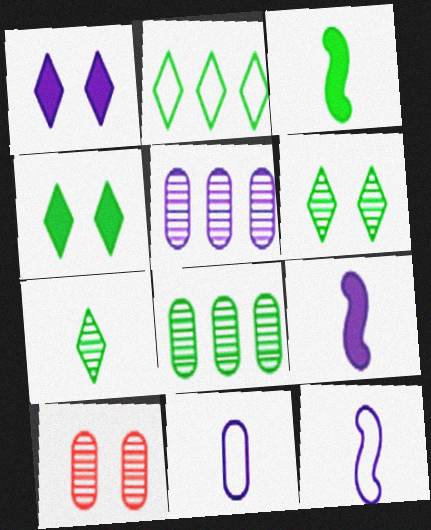[[1, 5, 12], 
[2, 4, 7], 
[2, 9, 10]]